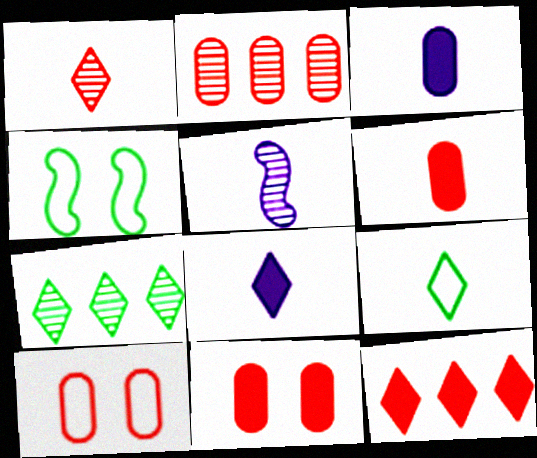[[1, 8, 9], 
[2, 4, 8], 
[2, 6, 10], 
[5, 6, 9]]